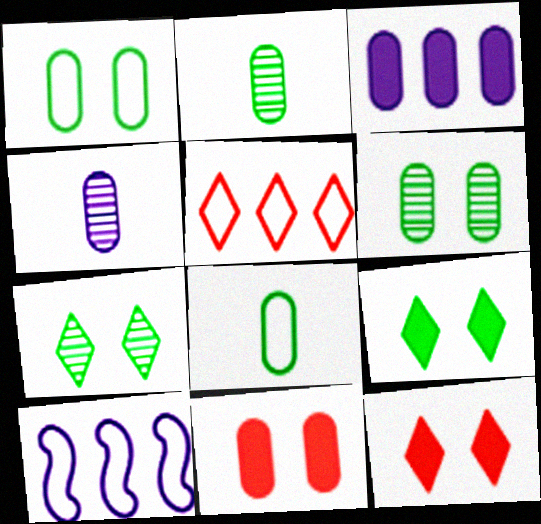[[2, 10, 12]]